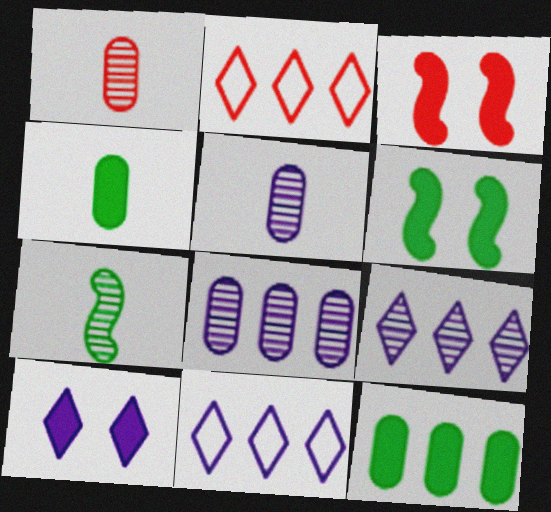[[1, 2, 3], 
[1, 6, 11], 
[2, 5, 6]]